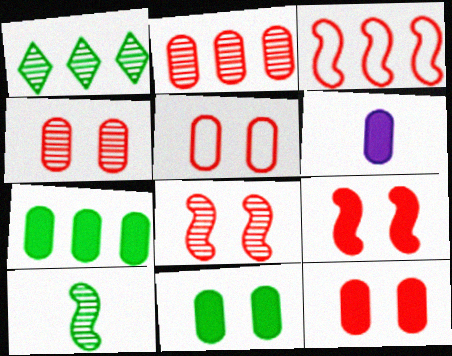[[4, 5, 12], 
[6, 7, 12]]